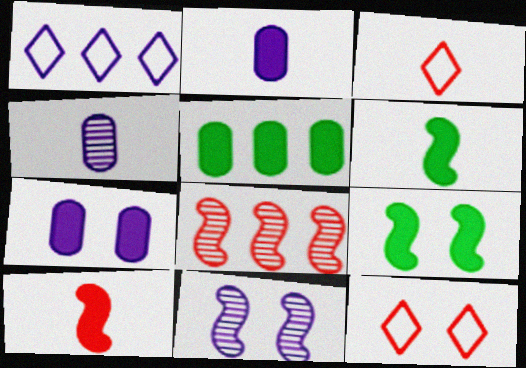[[1, 2, 11], 
[1, 5, 8], 
[3, 4, 6], 
[3, 5, 11]]